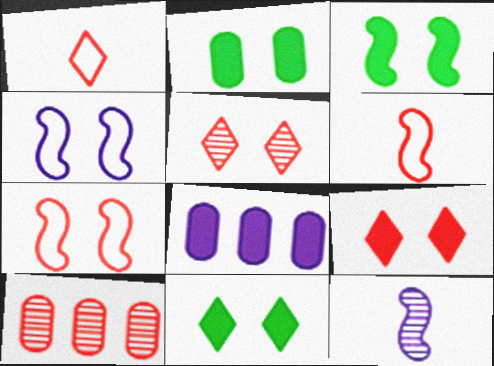[[2, 3, 11], 
[2, 4, 5], 
[6, 9, 10]]